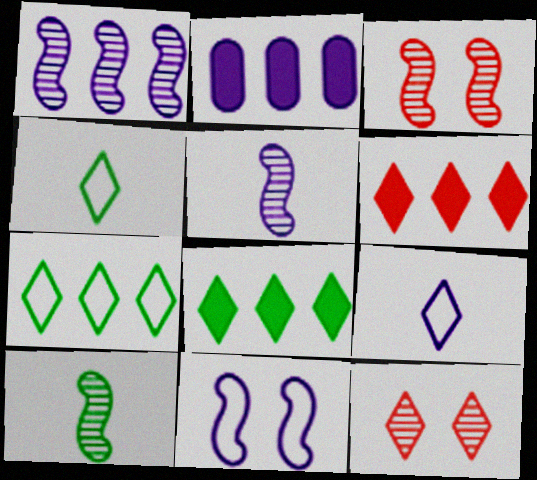[[1, 3, 10], 
[2, 3, 4], 
[8, 9, 12]]